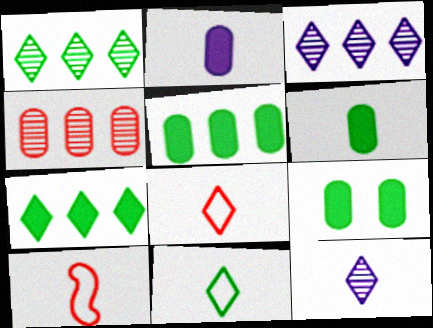[[3, 9, 10], 
[5, 6, 9], 
[6, 10, 12]]